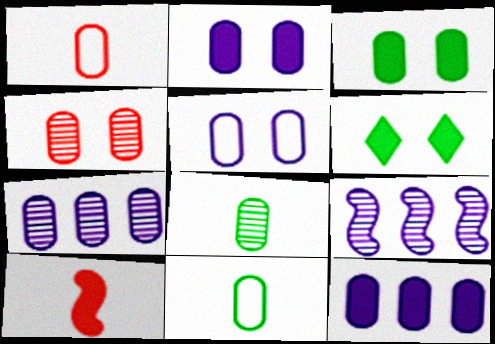[[1, 3, 7], 
[1, 6, 9], 
[3, 4, 5], 
[4, 7, 8], 
[4, 11, 12], 
[6, 10, 12]]